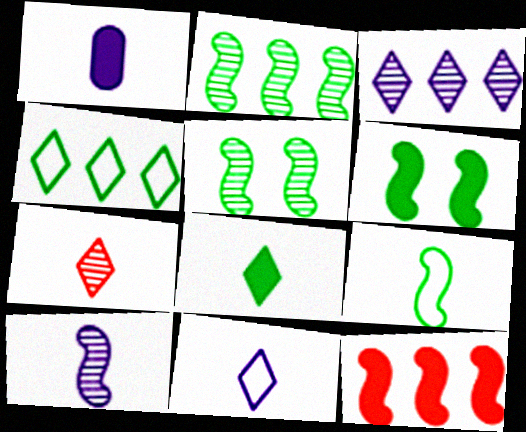[[1, 7, 9], 
[1, 10, 11], 
[2, 6, 9], 
[7, 8, 11]]